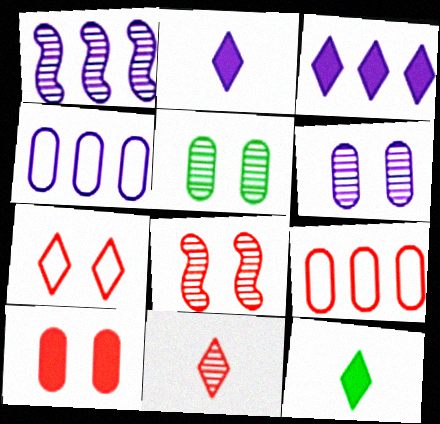[[1, 3, 4], 
[1, 5, 11], 
[4, 8, 12], 
[7, 8, 10]]